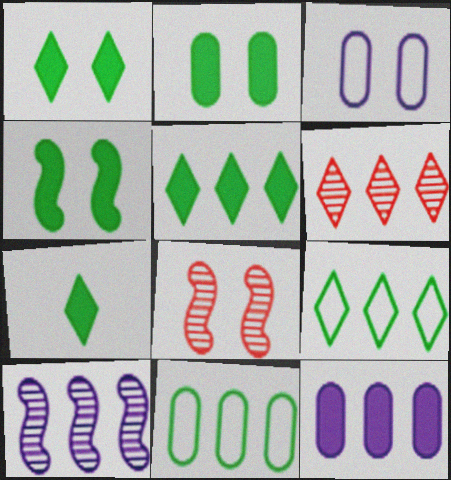[[1, 2, 4], 
[1, 3, 8], 
[1, 5, 7]]